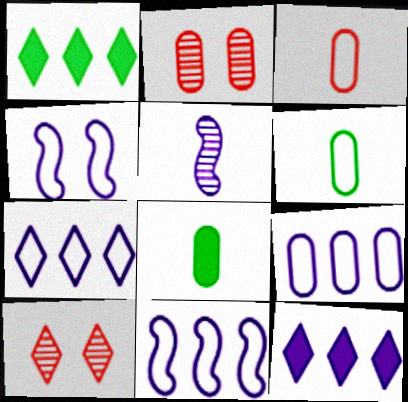[[2, 8, 9], 
[7, 9, 11], 
[8, 10, 11]]